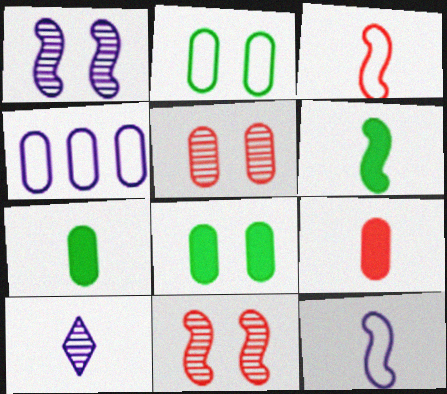[[3, 7, 10], 
[4, 5, 7]]